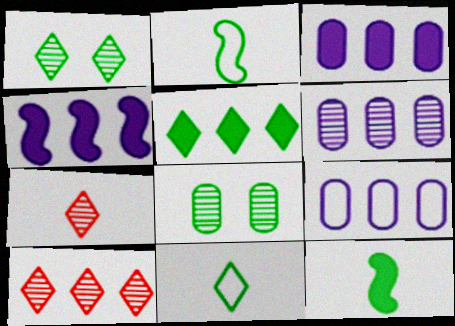[[1, 5, 11], 
[2, 5, 8], 
[3, 6, 9]]